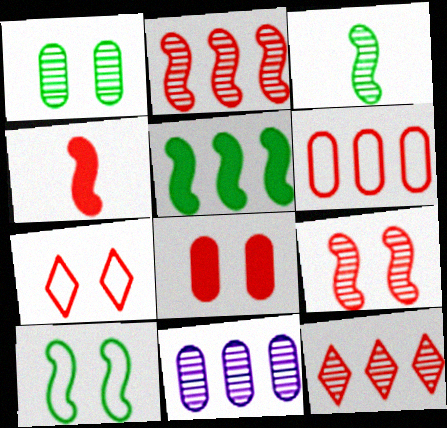[[3, 5, 10], 
[7, 8, 9]]